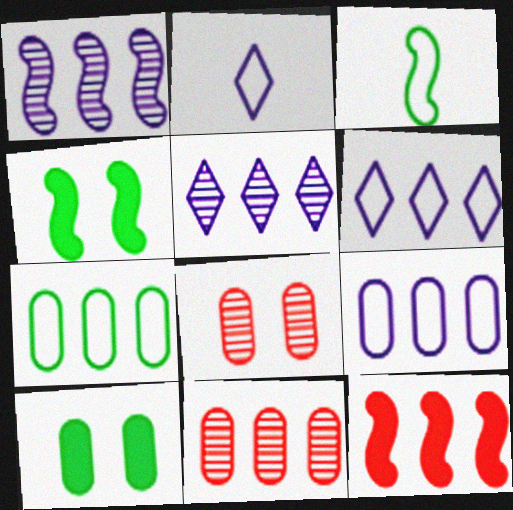[[2, 4, 11], 
[5, 7, 12]]